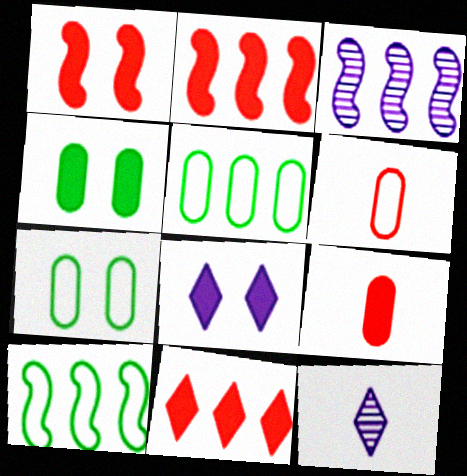[[1, 4, 8], 
[1, 5, 12], 
[1, 9, 11], 
[2, 3, 10], 
[2, 7, 12], 
[3, 5, 11]]